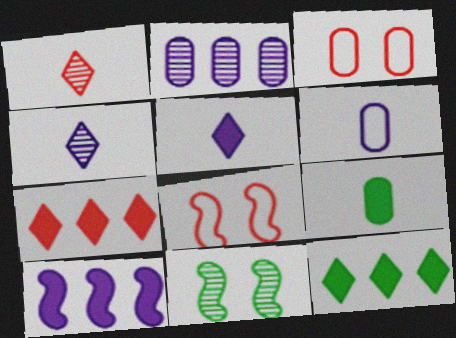[[1, 2, 11], 
[2, 3, 9], 
[6, 7, 11]]